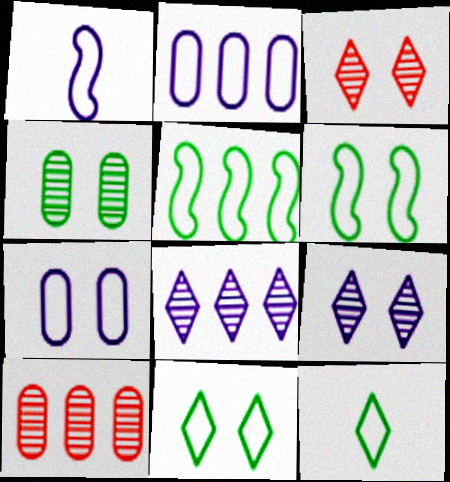[]